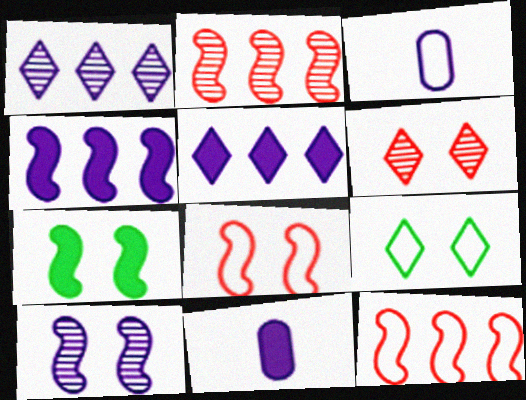[[2, 9, 11], 
[3, 5, 10], 
[3, 9, 12], 
[7, 8, 10]]